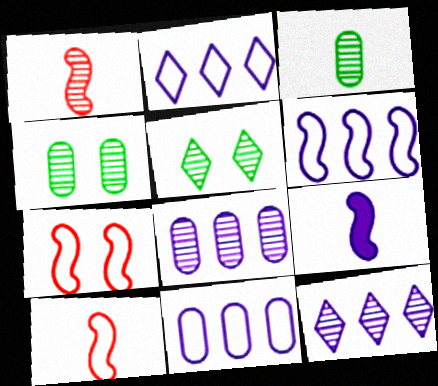[[1, 4, 12], 
[1, 5, 8], 
[2, 6, 11]]